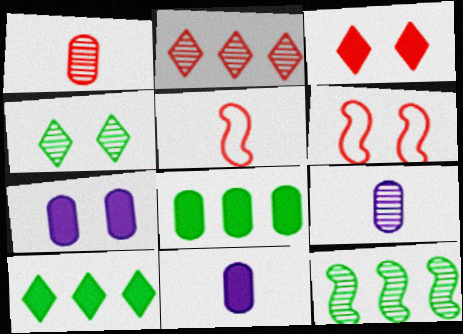[[4, 6, 7], 
[6, 9, 10]]